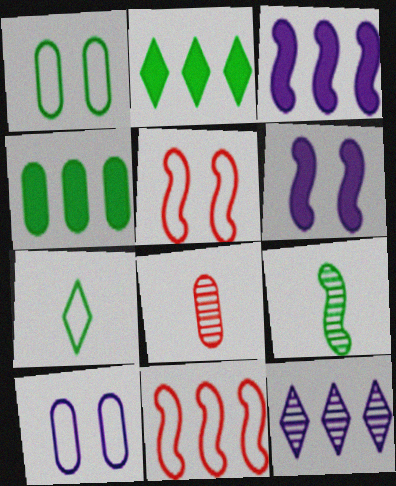[[1, 2, 9], 
[3, 5, 9], 
[4, 8, 10], 
[4, 11, 12], 
[6, 9, 11], 
[7, 10, 11]]